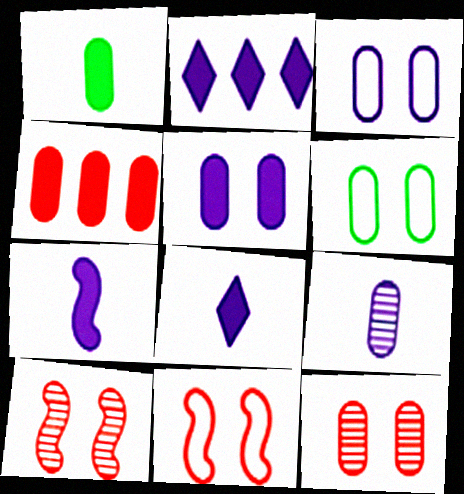[[1, 4, 5], 
[2, 5, 7], 
[4, 6, 9], 
[5, 6, 12]]